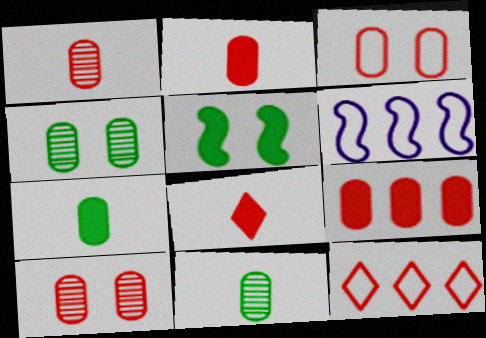[[1, 3, 9], 
[4, 6, 8]]